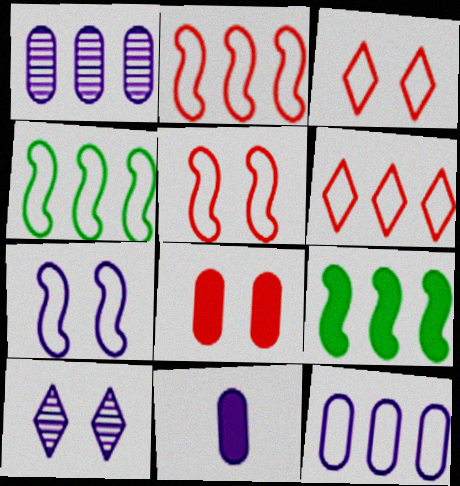[[1, 6, 9], 
[4, 6, 12]]